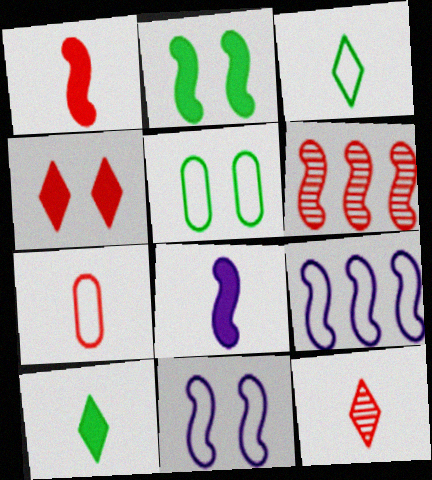[[1, 7, 12], 
[4, 6, 7]]